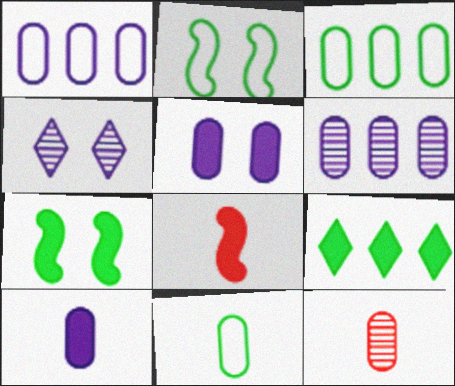[[3, 4, 8], 
[3, 5, 12], 
[5, 8, 9], 
[10, 11, 12]]